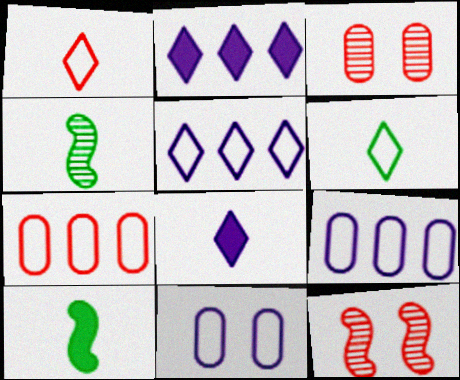[[3, 5, 10]]